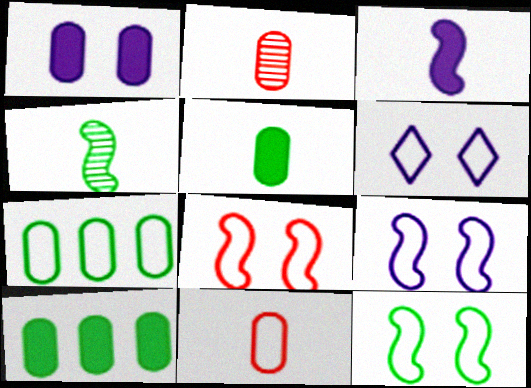[[1, 2, 7], 
[8, 9, 12]]